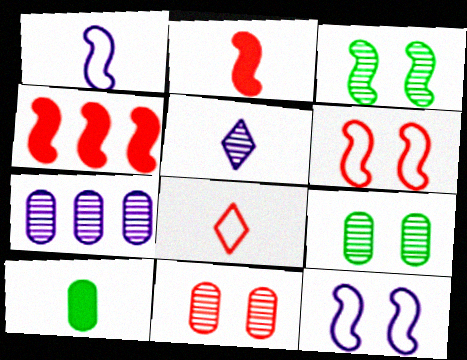[[1, 3, 4], 
[4, 8, 11]]